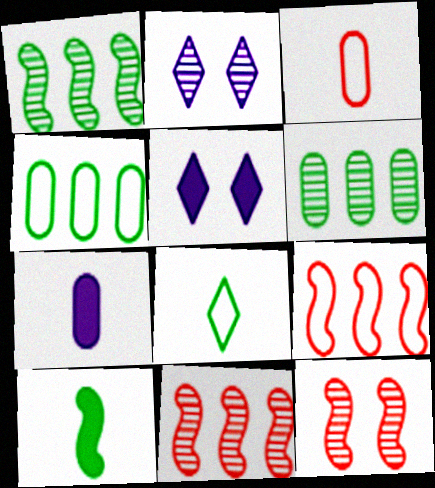[[1, 3, 5]]